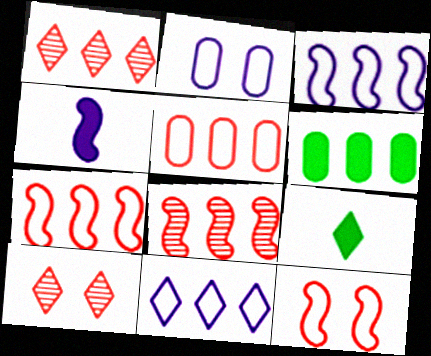[[1, 3, 6], 
[2, 8, 9], 
[6, 8, 11], 
[9, 10, 11]]